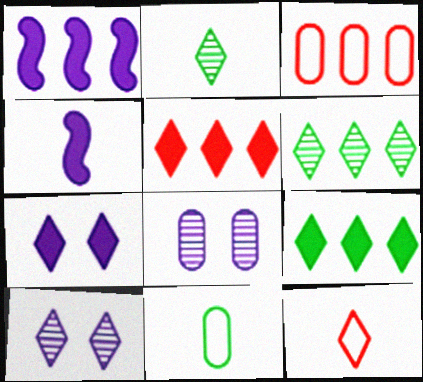[[1, 3, 6], 
[6, 7, 12], 
[9, 10, 12]]